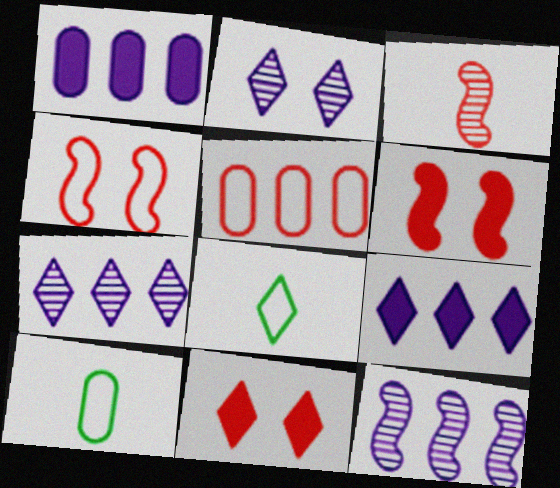[[3, 5, 11], 
[6, 7, 10], 
[7, 8, 11], 
[10, 11, 12]]